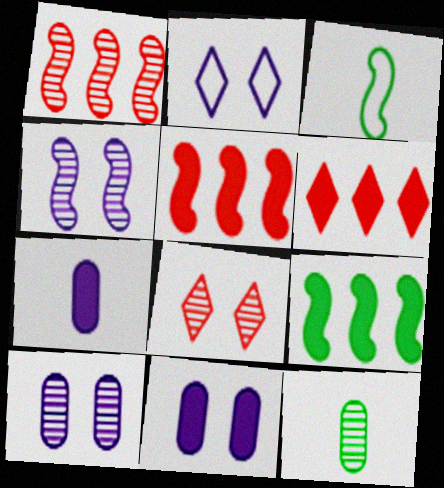[[2, 4, 11], 
[2, 5, 12], 
[3, 4, 5], 
[3, 6, 10]]